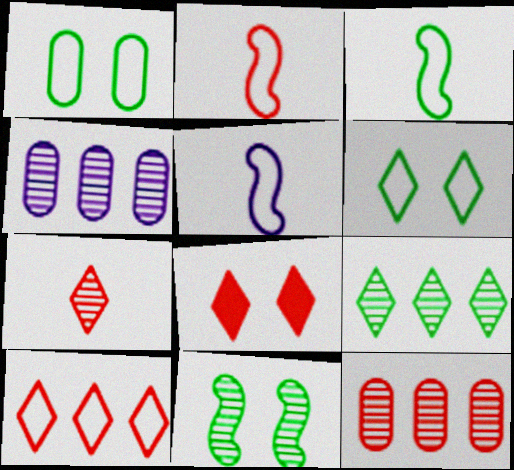[[1, 5, 10], 
[2, 3, 5], 
[2, 8, 12], 
[3, 4, 8], 
[4, 7, 11], 
[7, 8, 10]]